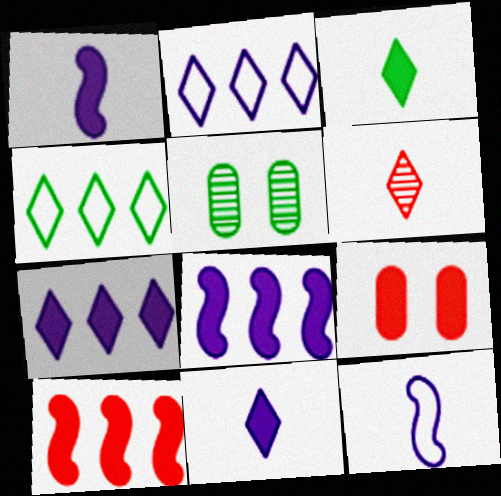[[3, 8, 9]]